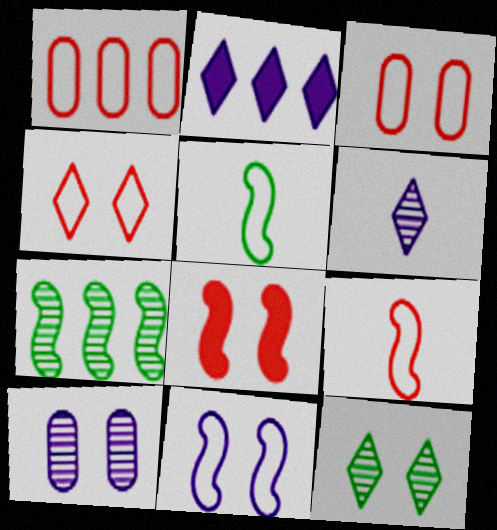[[1, 2, 7], 
[1, 4, 9]]